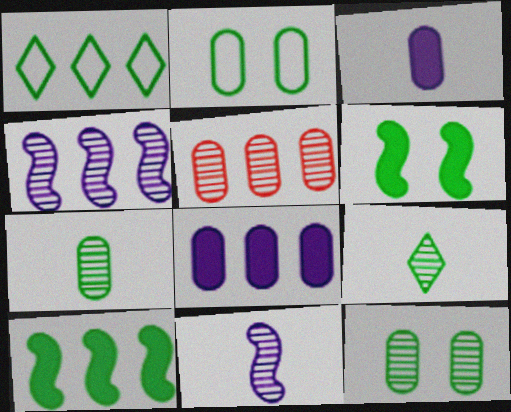[[1, 6, 7], 
[2, 3, 5], 
[2, 9, 10]]